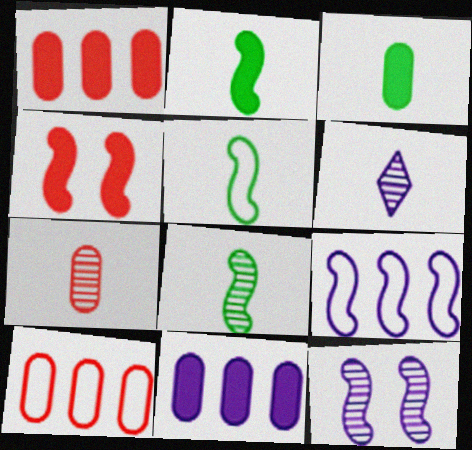[[2, 5, 8], 
[4, 8, 9], 
[6, 7, 8]]